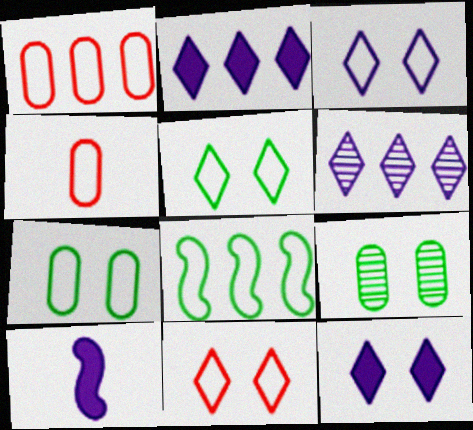[[3, 4, 8], 
[3, 5, 11]]